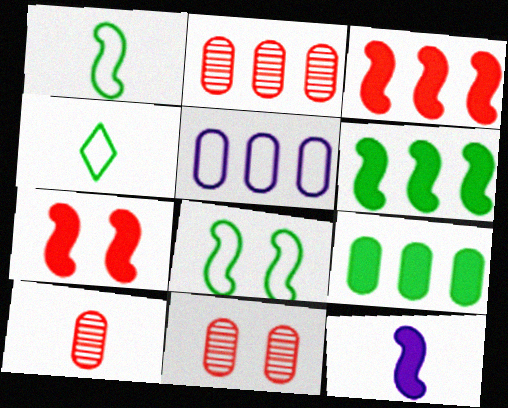[[2, 5, 9], 
[2, 10, 11], 
[4, 10, 12], 
[6, 7, 12]]